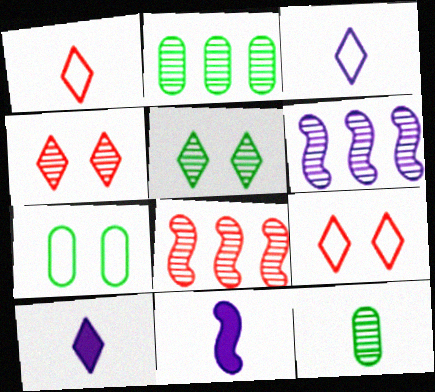[[1, 11, 12], 
[2, 9, 11], 
[4, 6, 12], 
[7, 8, 10]]